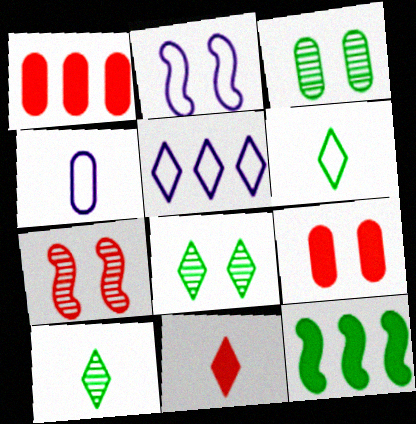[[1, 2, 10], 
[1, 3, 4], 
[2, 4, 5], 
[2, 8, 9], 
[3, 6, 12], 
[5, 8, 11]]